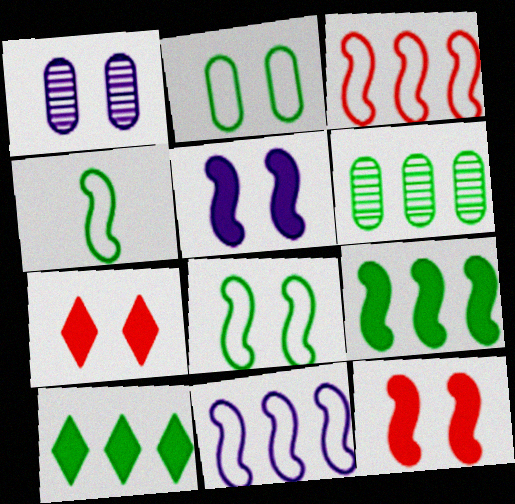[[1, 7, 8]]